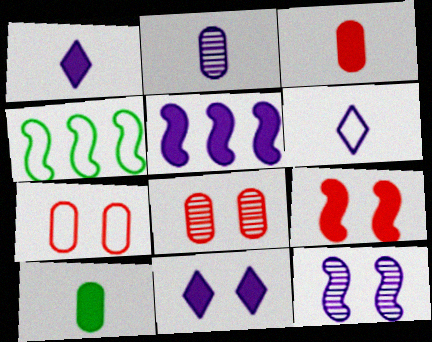[[1, 4, 8], 
[4, 6, 7]]